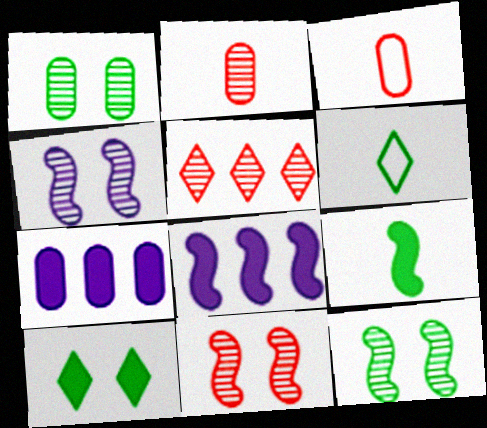[[1, 3, 7], 
[2, 5, 11], 
[4, 11, 12], 
[6, 7, 11]]